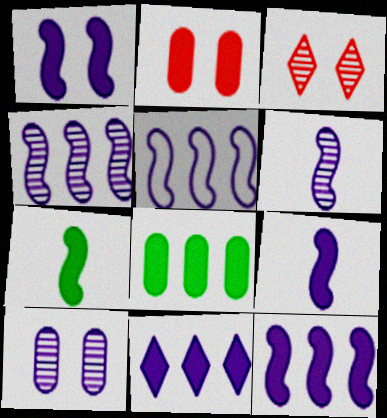[[1, 5, 6], 
[1, 9, 12], 
[2, 7, 11], 
[4, 5, 12]]